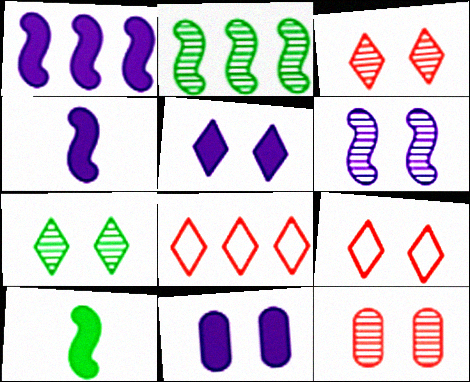[[5, 7, 9], 
[6, 7, 12]]